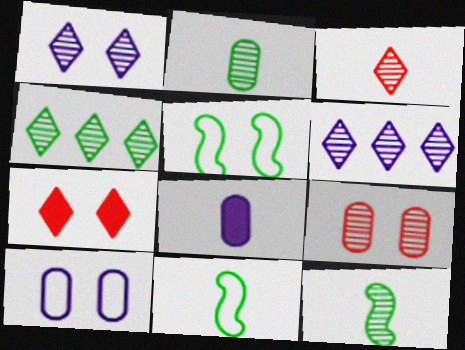[[1, 3, 4], 
[3, 8, 11], 
[6, 9, 12]]